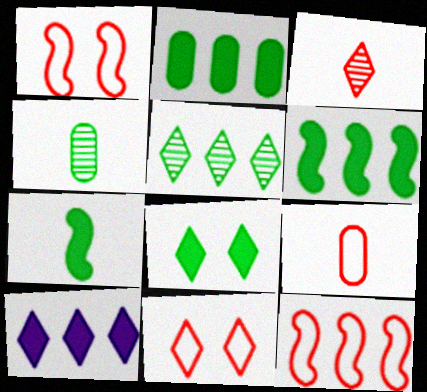[[1, 4, 10], 
[2, 7, 8], 
[9, 11, 12]]